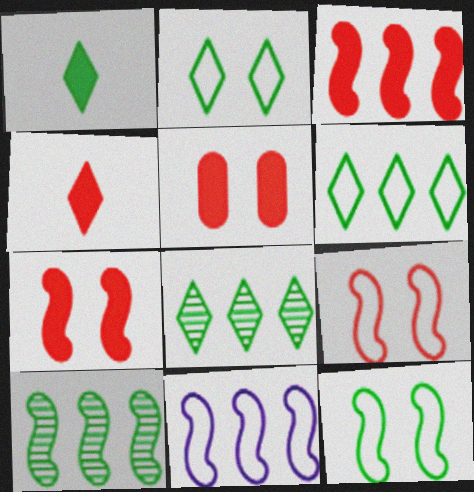[[1, 2, 8], 
[3, 4, 5], 
[3, 10, 11]]